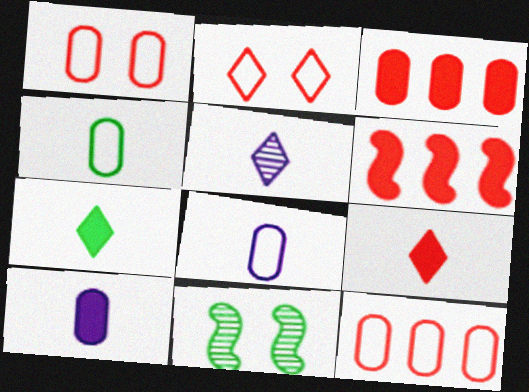[]